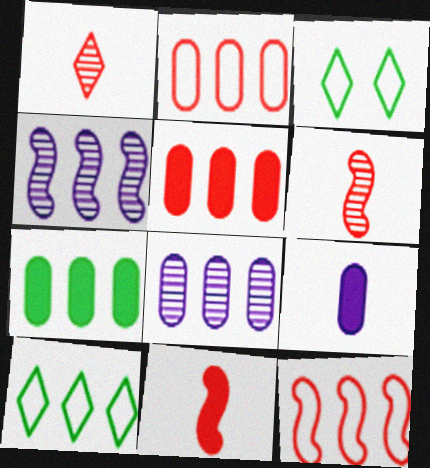[[2, 7, 8], 
[3, 8, 11], 
[4, 5, 10]]